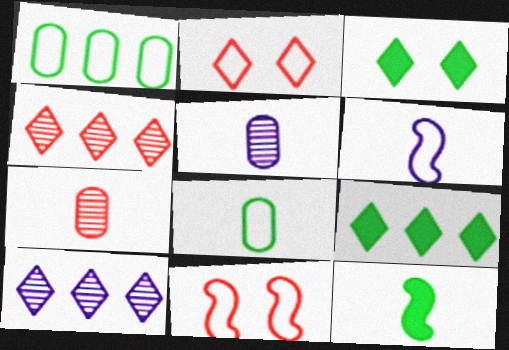[[1, 2, 6], 
[5, 9, 11]]